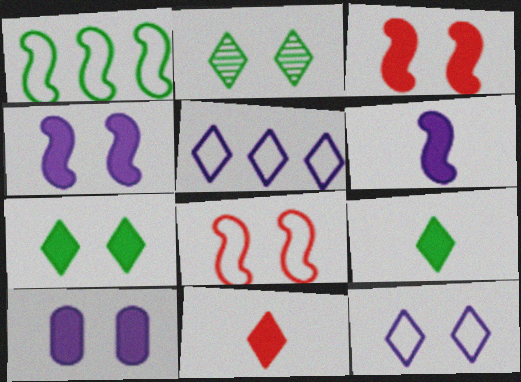[[2, 5, 11], 
[2, 8, 10], 
[3, 7, 10]]